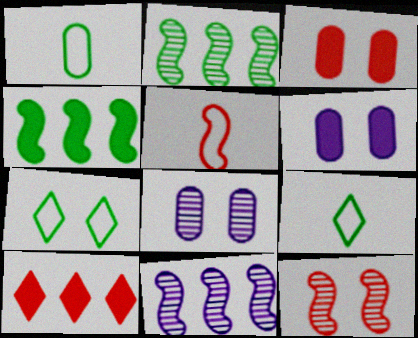[[3, 9, 11], 
[6, 7, 12]]